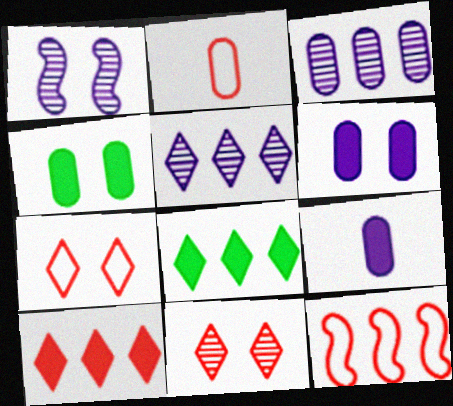[[1, 2, 8], 
[1, 4, 7], 
[2, 3, 4], 
[2, 7, 12], 
[3, 8, 12]]